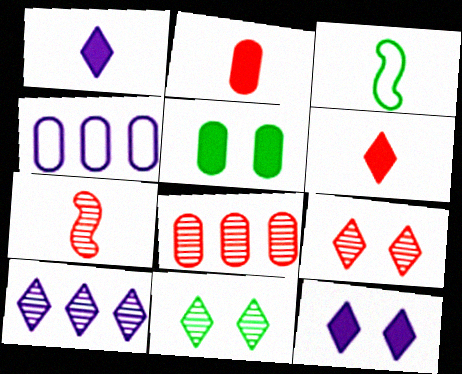[[3, 8, 12], 
[7, 8, 9]]